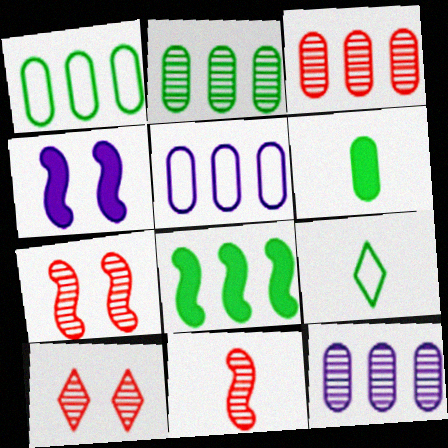[[2, 3, 12], 
[3, 4, 9], 
[3, 10, 11]]